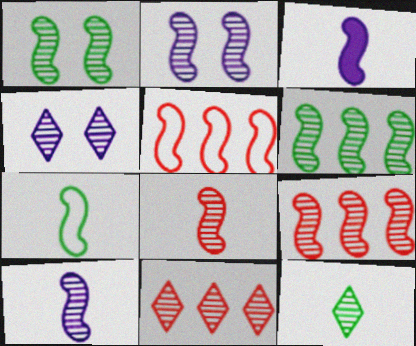[[1, 3, 5], 
[1, 9, 10], 
[2, 6, 8], 
[3, 7, 8], 
[4, 11, 12]]